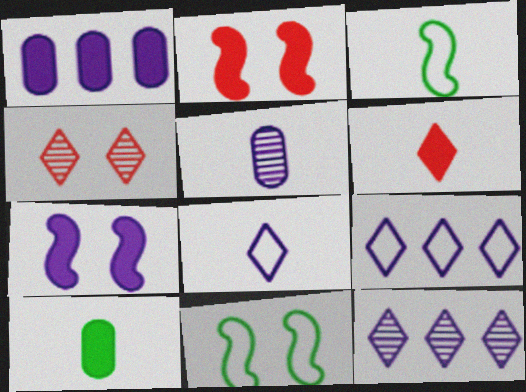[[1, 3, 4], 
[3, 5, 6], 
[5, 7, 9]]